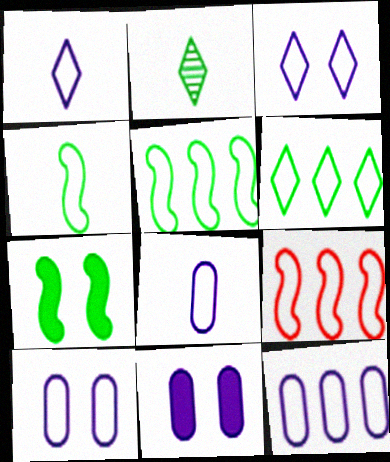[[2, 9, 11], 
[6, 9, 12], 
[8, 10, 12]]